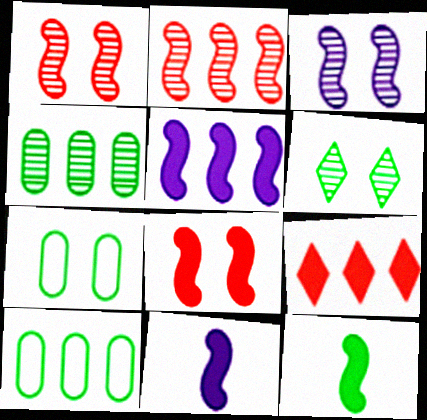[[5, 8, 12], 
[6, 10, 12]]